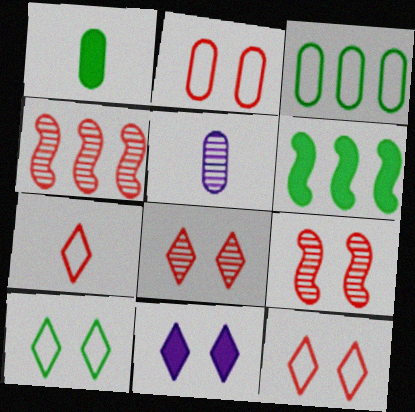[[5, 6, 12], 
[8, 10, 11]]